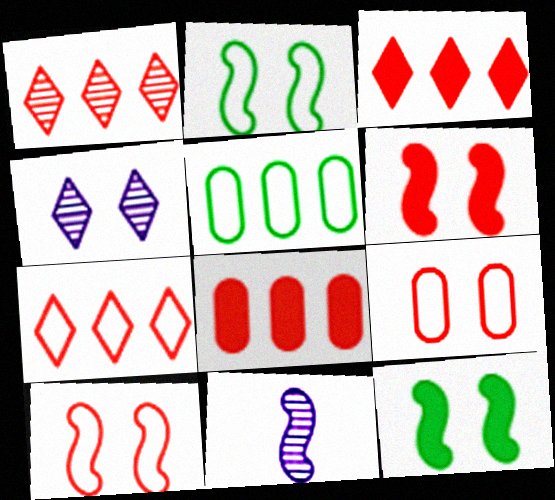[[1, 3, 7], 
[4, 9, 12]]